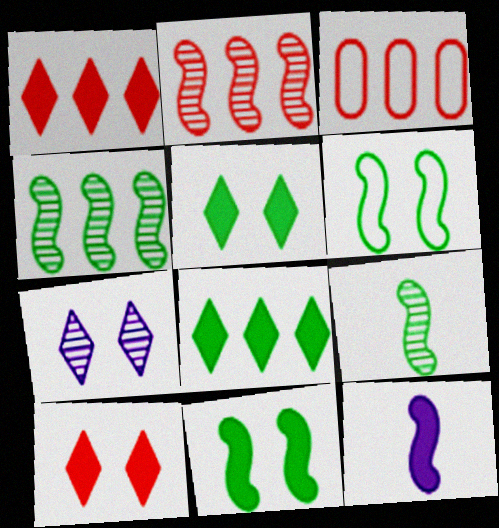[[1, 2, 3], 
[2, 6, 12]]